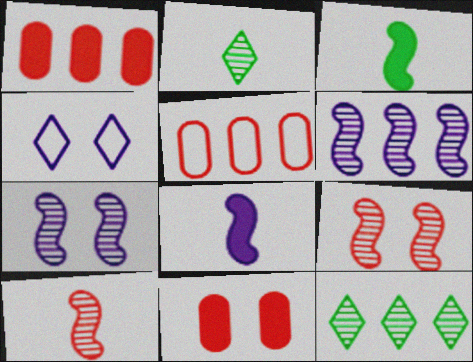[]